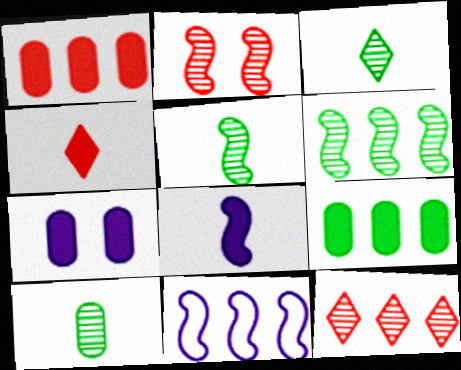[[3, 5, 10], 
[9, 11, 12]]